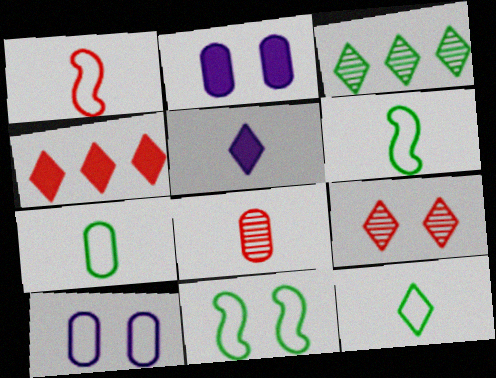[[1, 2, 3], 
[2, 9, 11], 
[5, 6, 8], 
[6, 7, 12]]